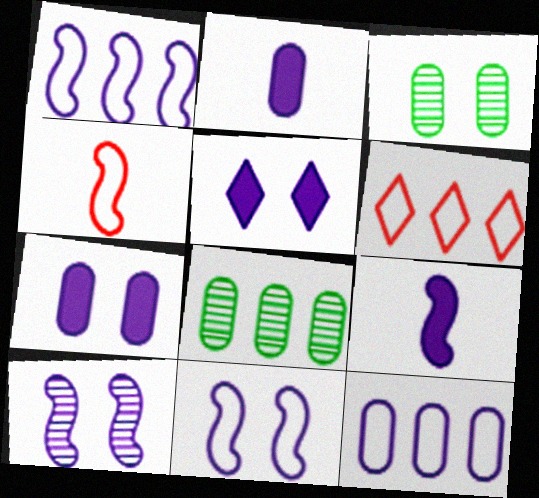[[1, 9, 10], 
[3, 6, 9], 
[4, 5, 8]]